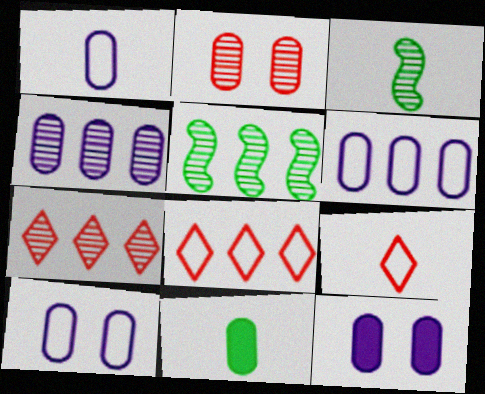[[1, 4, 12], 
[1, 6, 10], 
[2, 6, 11], 
[3, 8, 12], 
[4, 5, 7], 
[5, 9, 12]]